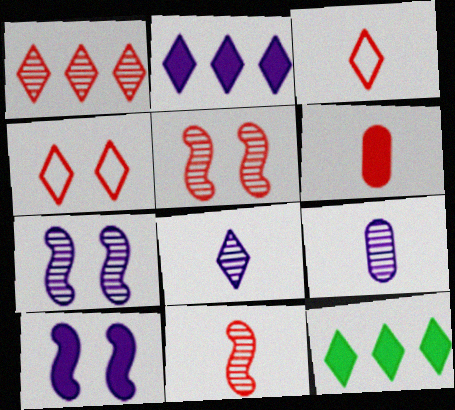[[3, 6, 11], 
[4, 8, 12], 
[6, 10, 12]]